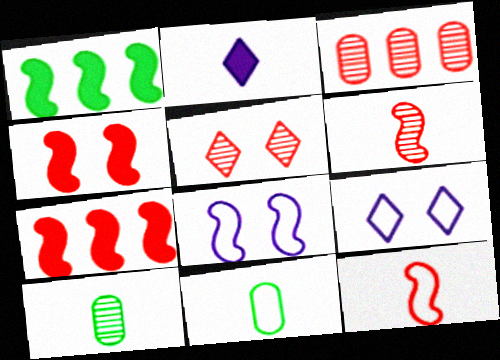[[1, 6, 8], 
[2, 6, 11], 
[2, 10, 12], 
[3, 5, 6], 
[7, 9, 10]]